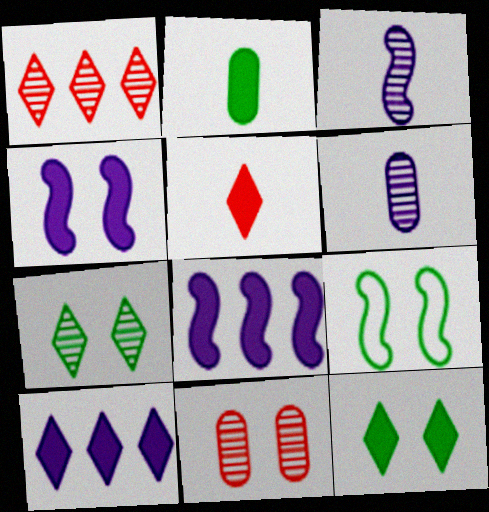[[5, 10, 12]]